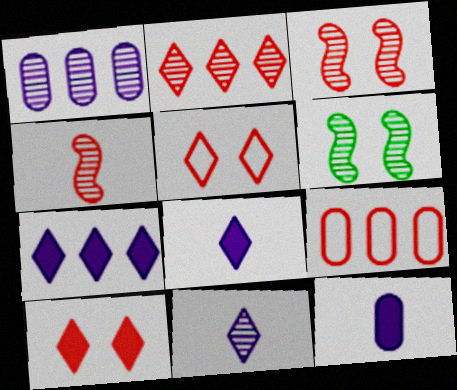[[4, 9, 10], 
[6, 8, 9]]